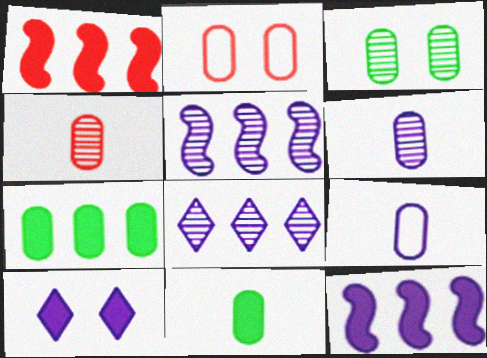[[1, 10, 11], 
[2, 6, 7], 
[4, 9, 11], 
[5, 9, 10]]